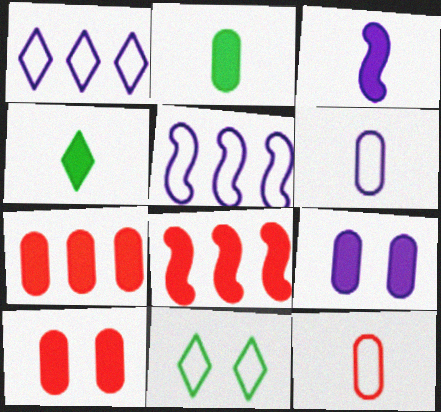[[2, 7, 9], 
[4, 8, 9], 
[5, 11, 12]]